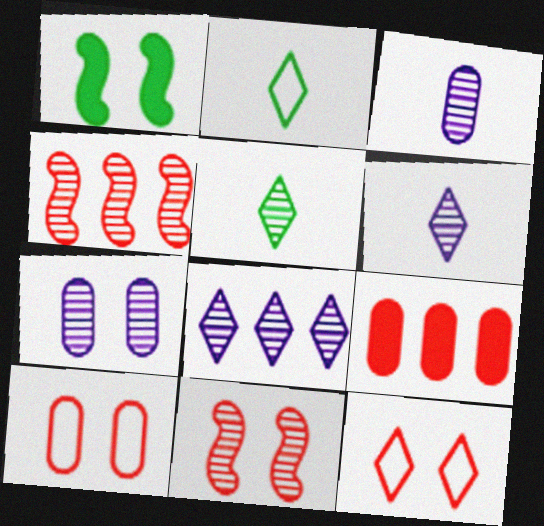[[1, 7, 12], 
[4, 5, 7]]